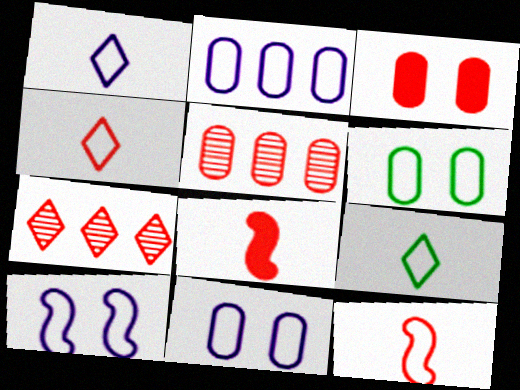[[1, 2, 10], 
[1, 4, 9], 
[3, 7, 12]]